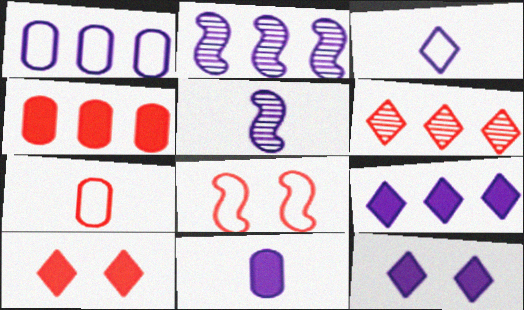[[1, 2, 9], 
[1, 5, 12], 
[3, 5, 11]]